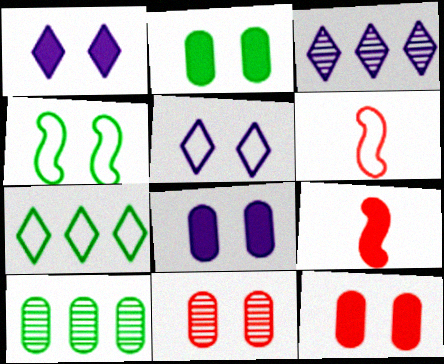[[1, 4, 11], 
[1, 6, 10], 
[2, 3, 6], 
[2, 8, 12], 
[5, 9, 10]]